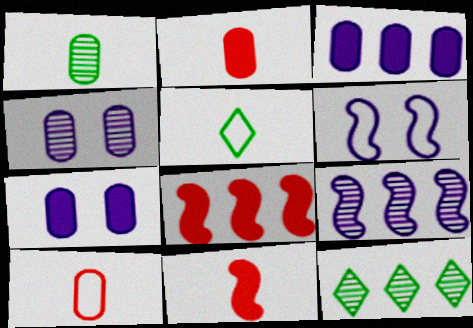[[2, 6, 12], 
[4, 5, 8]]